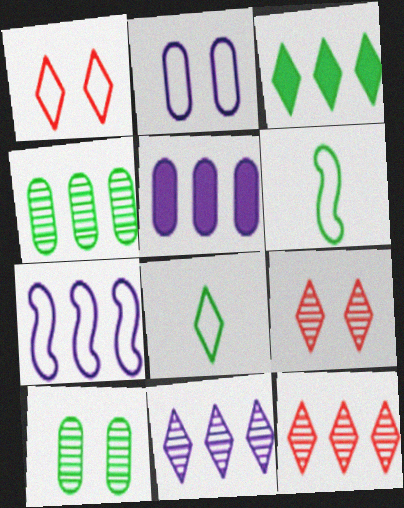[[3, 6, 10], 
[5, 6, 9], 
[5, 7, 11]]